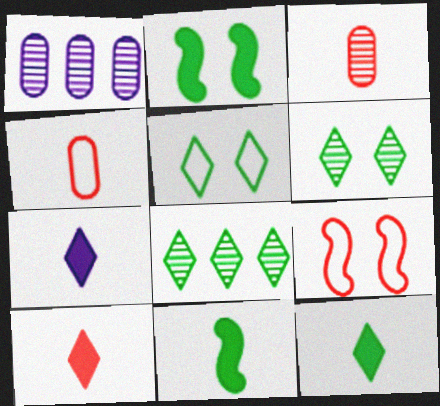[[1, 9, 12], 
[5, 8, 12], 
[7, 10, 12]]